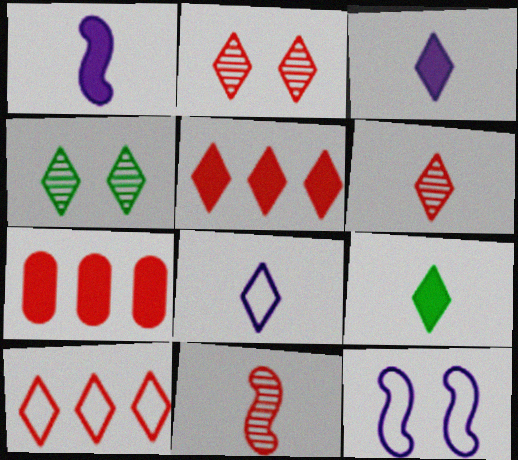[[3, 4, 10], 
[4, 5, 8], 
[6, 8, 9]]